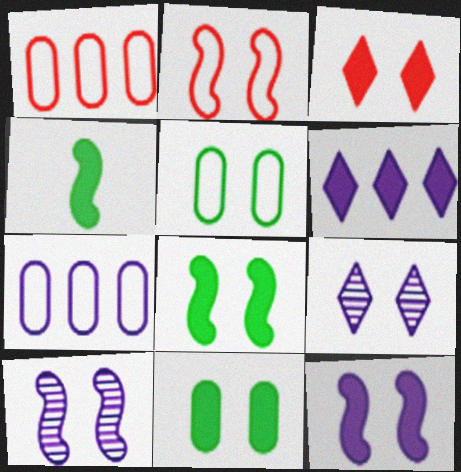[[1, 4, 9], 
[2, 8, 10], 
[2, 9, 11], 
[3, 5, 10], 
[3, 11, 12]]